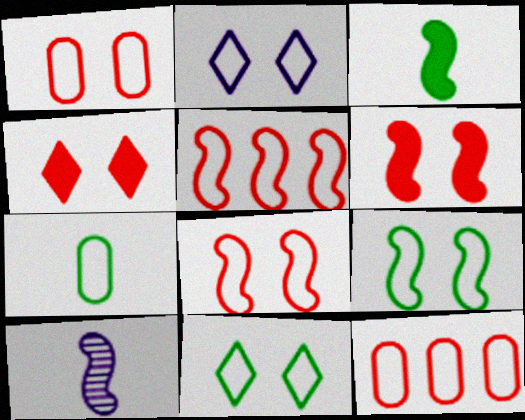[[1, 2, 9], 
[2, 5, 7]]